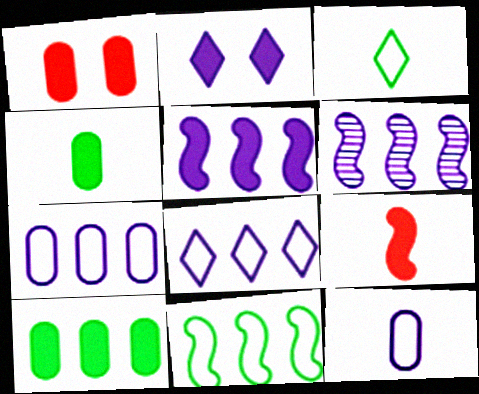[[1, 3, 6], 
[2, 6, 12], 
[2, 9, 10]]